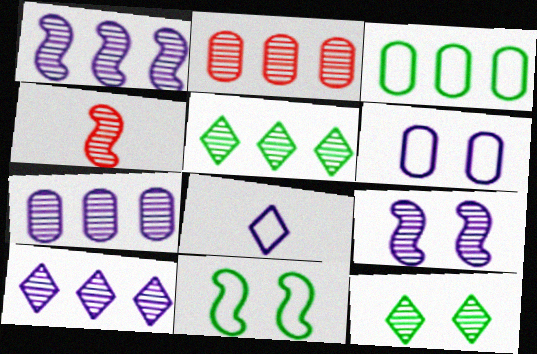[[1, 2, 5], 
[1, 7, 10], 
[4, 7, 12]]